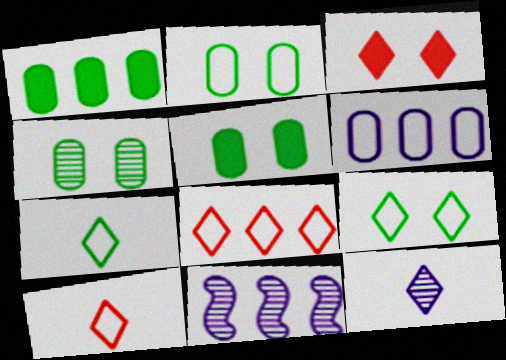[[1, 8, 11], 
[2, 4, 5], 
[5, 10, 11]]